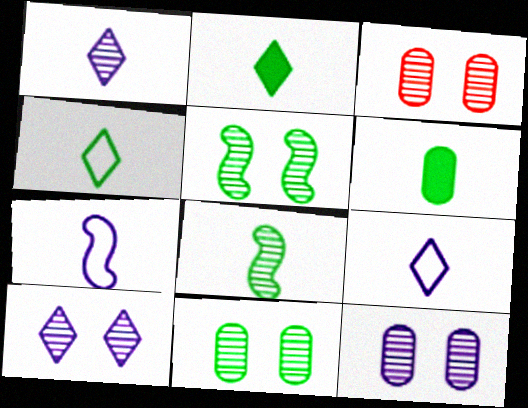[[3, 5, 10], 
[3, 11, 12], 
[4, 6, 8]]